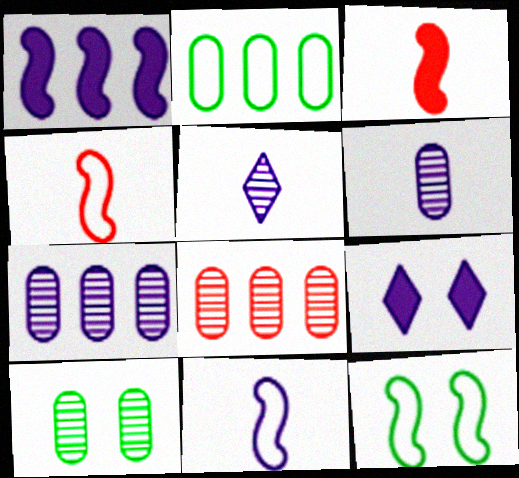[[6, 8, 10], 
[7, 9, 11]]